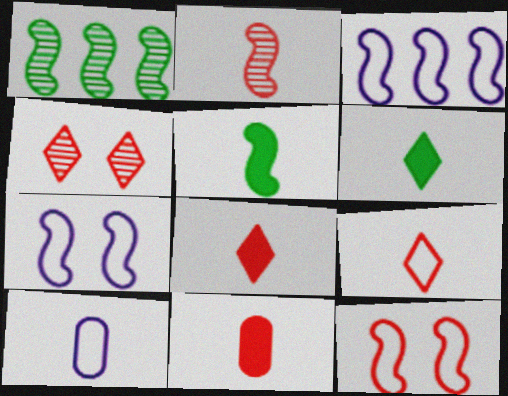[[2, 6, 10], 
[2, 9, 11]]